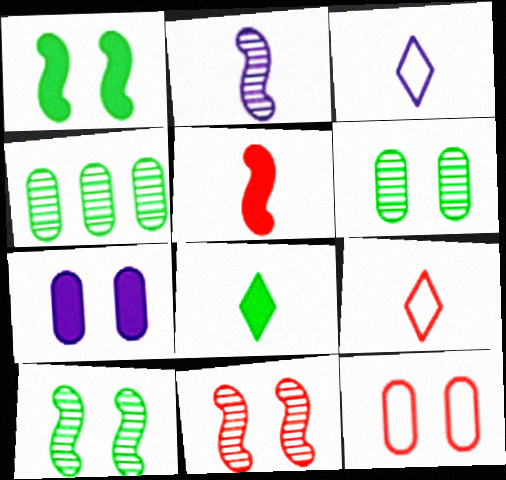[[6, 7, 12]]